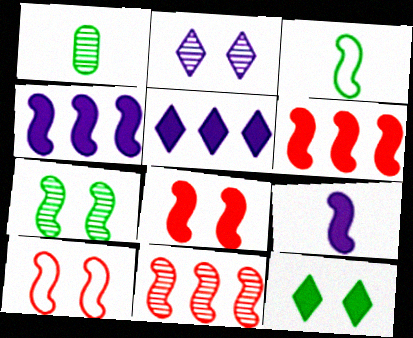[[1, 2, 11], 
[1, 5, 10]]